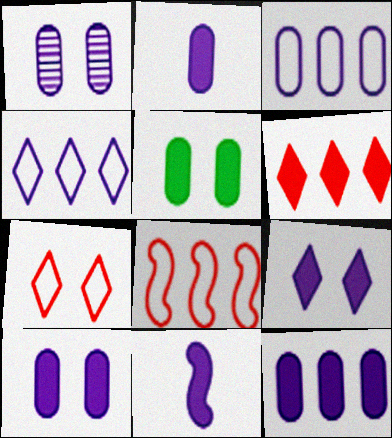[[1, 2, 3], 
[1, 4, 11], 
[2, 10, 12], 
[5, 6, 11], 
[9, 11, 12]]